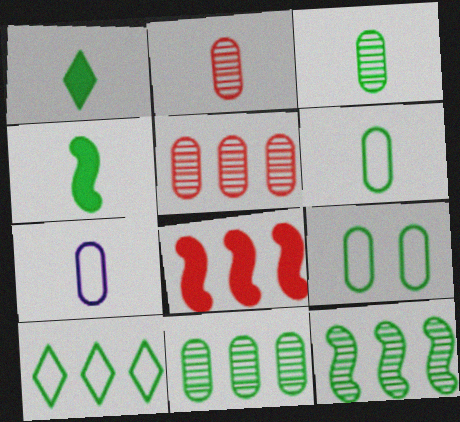[[1, 9, 12]]